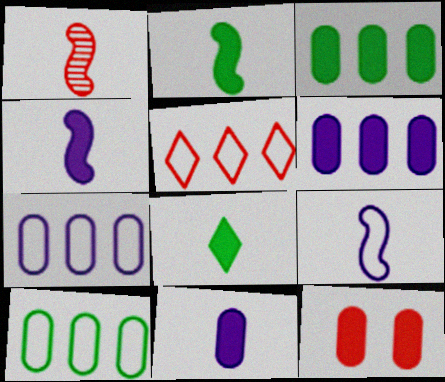[[1, 2, 9], 
[1, 5, 12], 
[3, 11, 12]]